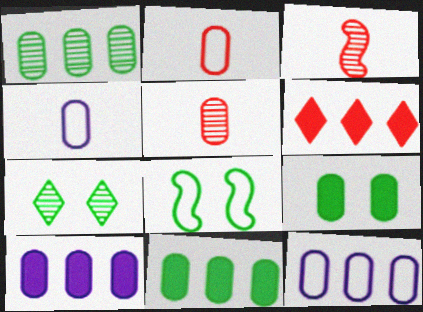[[5, 9, 12], 
[7, 8, 9]]